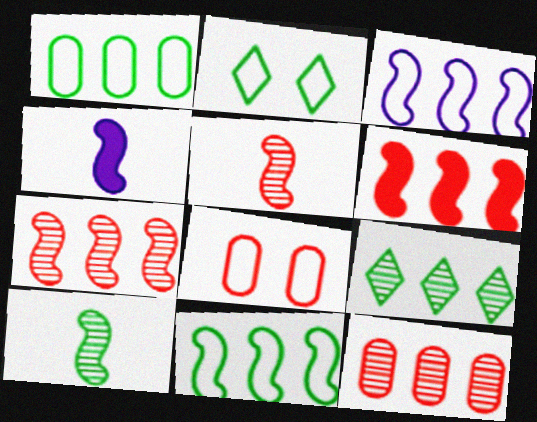[[2, 4, 12], 
[4, 8, 9]]